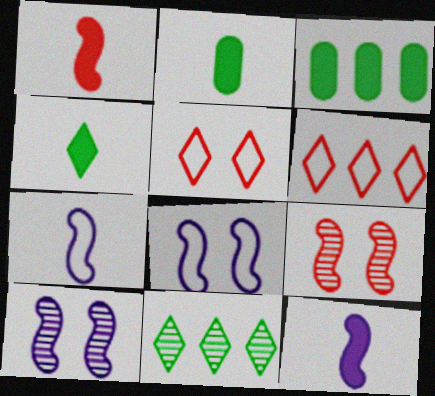[[2, 6, 10]]